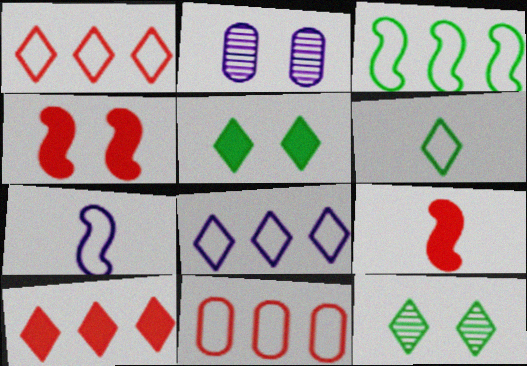[[3, 8, 11]]